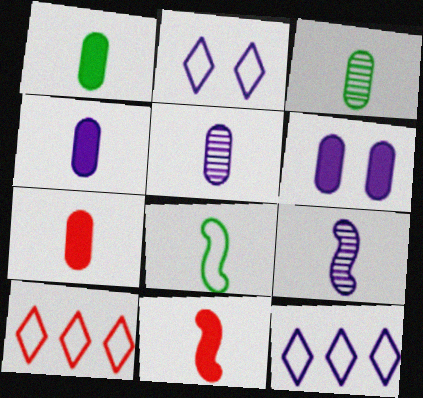[[1, 4, 7], 
[6, 9, 12], 
[8, 9, 11]]